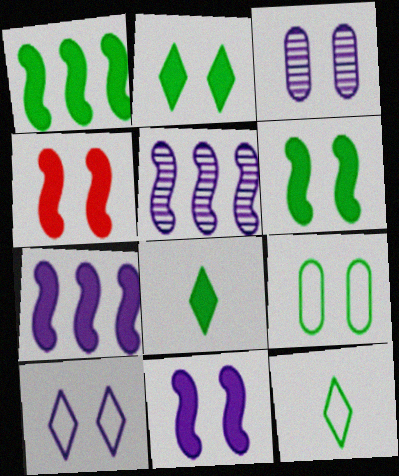[[3, 10, 11], 
[4, 6, 11]]